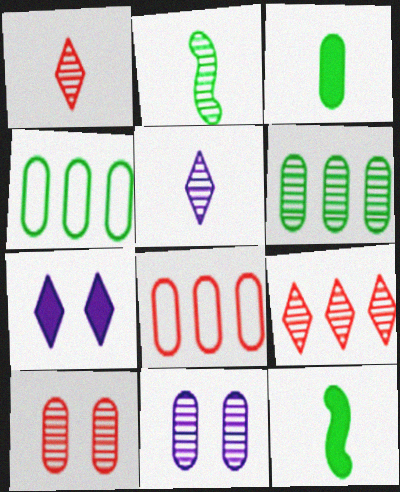[[2, 7, 8], 
[2, 9, 11], 
[3, 8, 11]]